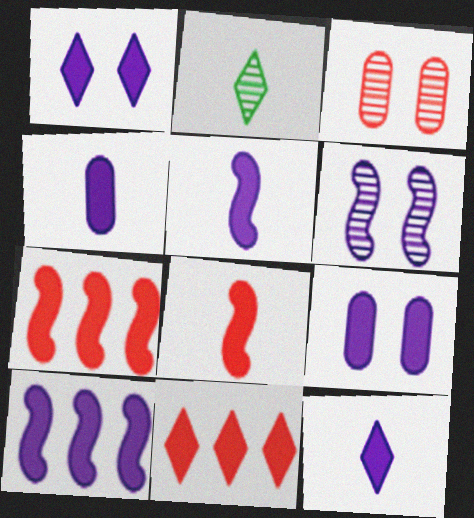[[1, 4, 10], 
[4, 5, 12], 
[9, 10, 12]]